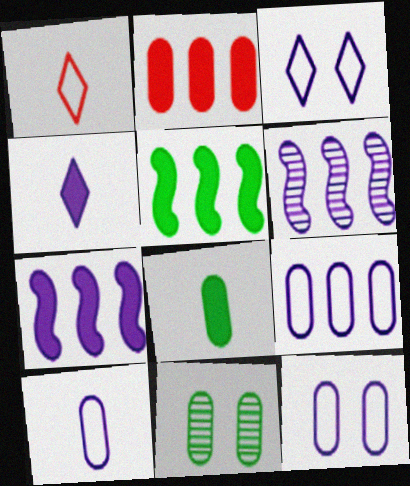[[1, 7, 11], 
[2, 10, 11], 
[4, 6, 12], 
[9, 10, 12]]